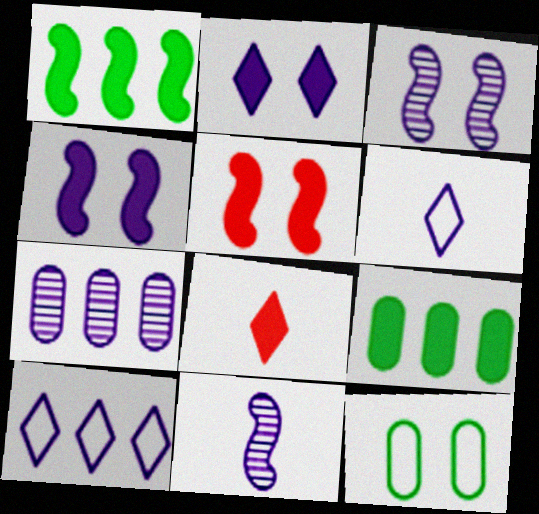[[4, 6, 7], 
[4, 8, 9]]